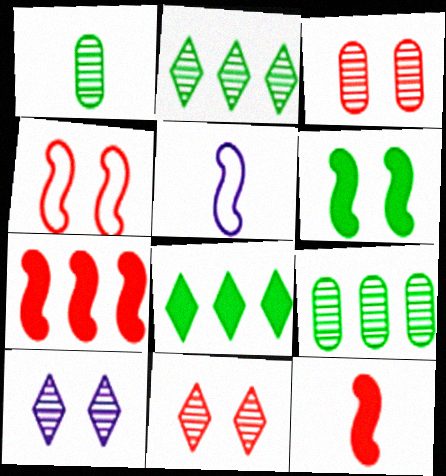[[3, 5, 8]]